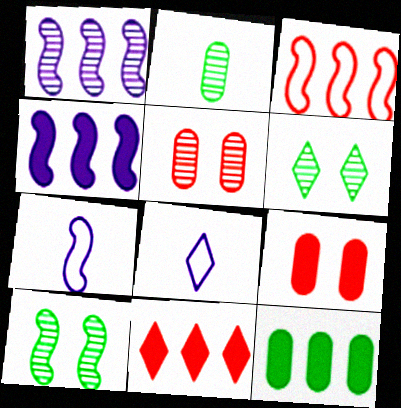[[4, 11, 12], 
[6, 8, 11]]